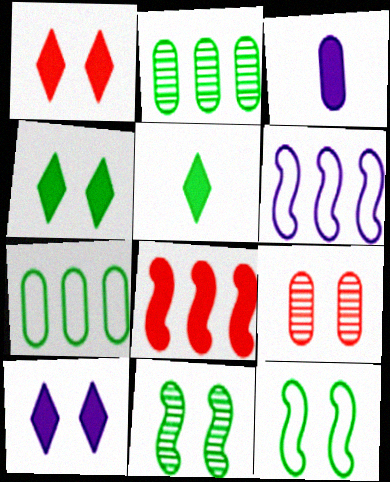[[1, 4, 10], 
[2, 5, 12], 
[3, 4, 8], 
[3, 7, 9], 
[5, 6, 9], 
[5, 7, 11], 
[9, 10, 12]]